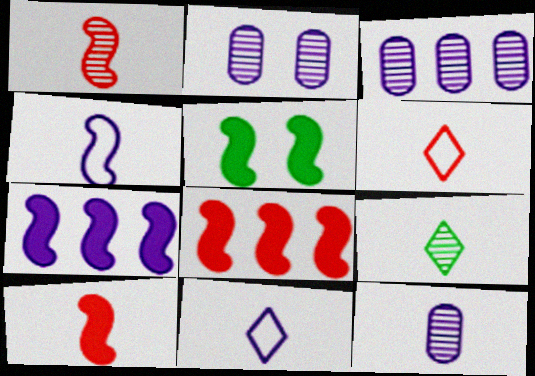[[1, 9, 12], 
[2, 3, 12], 
[2, 7, 11], 
[3, 5, 6], 
[5, 7, 10]]